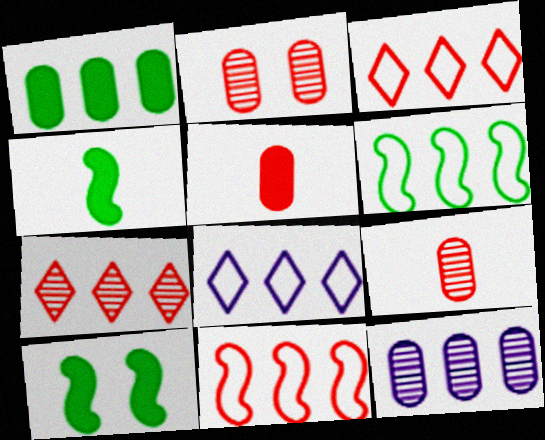[[2, 4, 8], 
[8, 9, 10]]